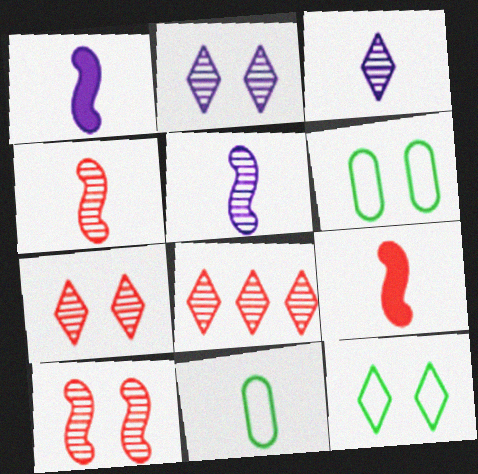[[1, 6, 8], 
[3, 9, 11]]